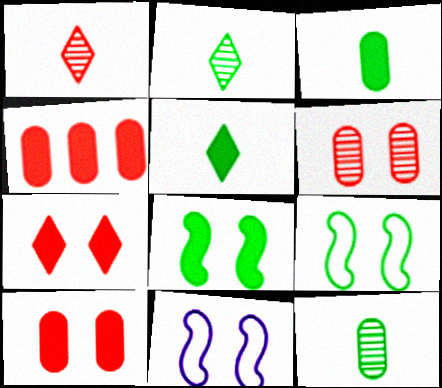[[2, 4, 11]]